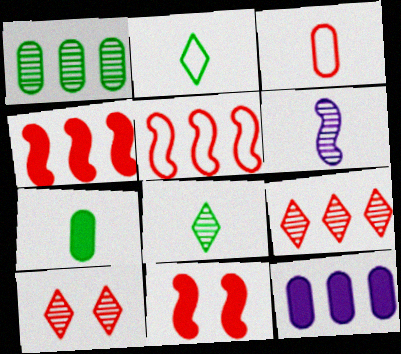[[1, 6, 10], 
[3, 4, 10], 
[3, 9, 11]]